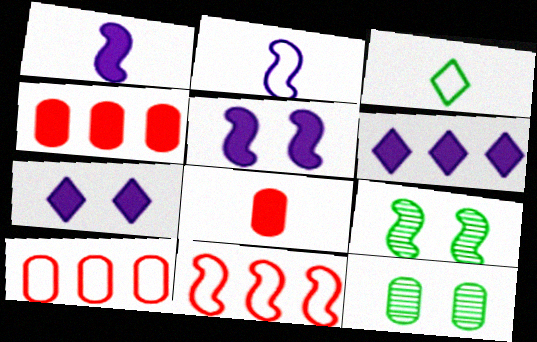[[1, 9, 11]]